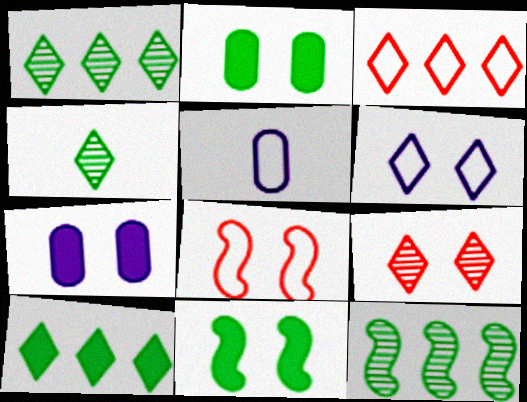[]